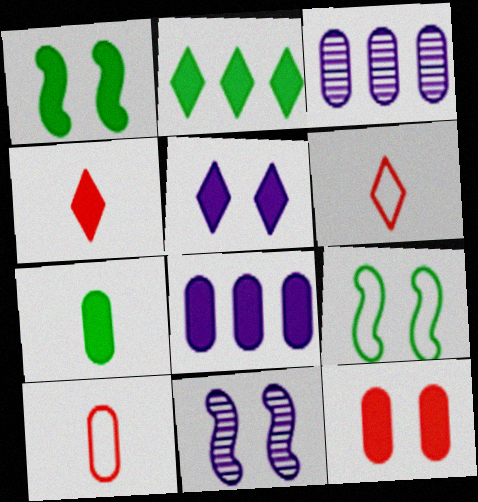[[1, 2, 7], 
[1, 3, 6], 
[1, 4, 8], 
[1, 5, 12], 
[2, 4, 5], 
[2, 10, 11], 
[3, 4, 9], 
[7, 8, 12]]